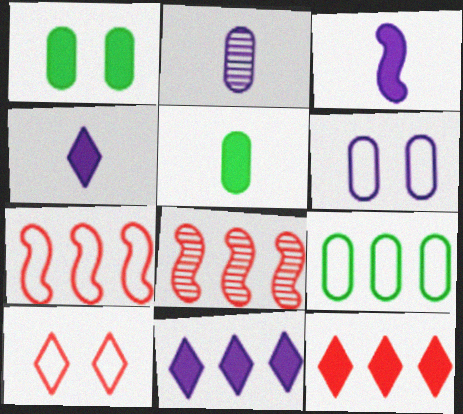[[1, 3, 12], 
[8, 9, 11]]